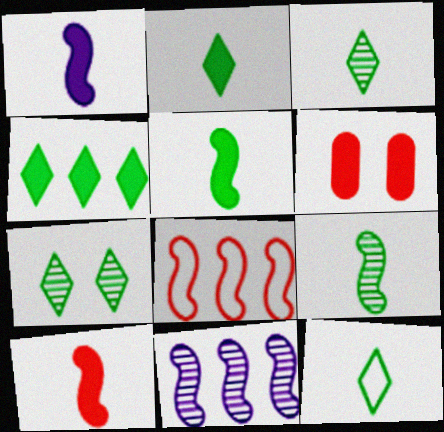[[1, 4, 6], 
[1, 5, 10], 
[2, 3, 12], 
[4, 7, 12], 
[6, 11, 12]]